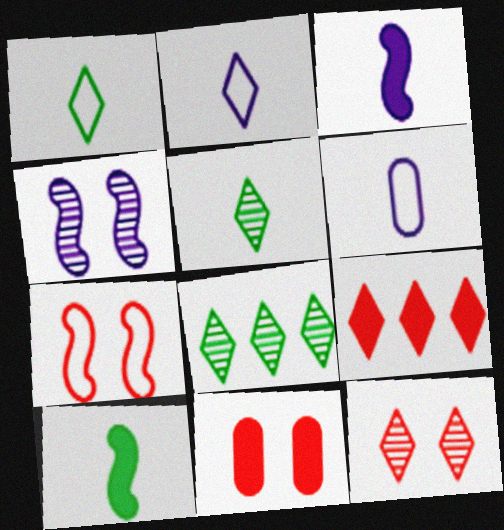[[7, 11, 12]]